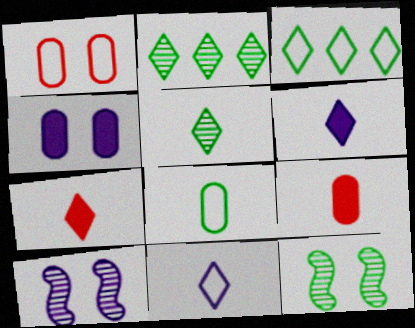[[3, 9, 10], 
[5, 7, 11]]